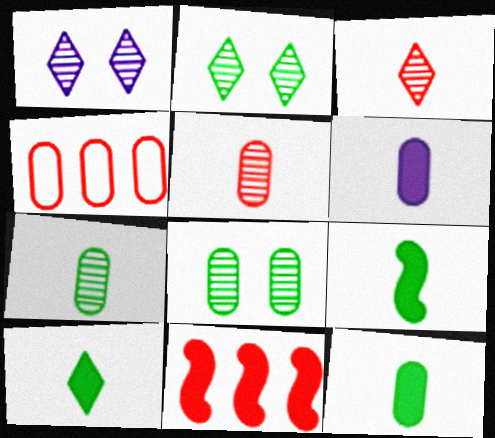[[1, 4, 9], 
[4, 6, 8], 
[9, 10, 12]]